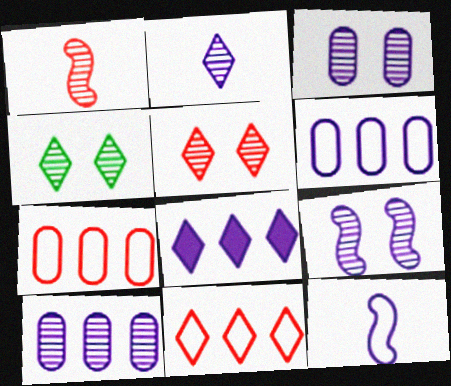[[1, 4, 10], 
[2, 9, 10], 
[3, 8, 12]]